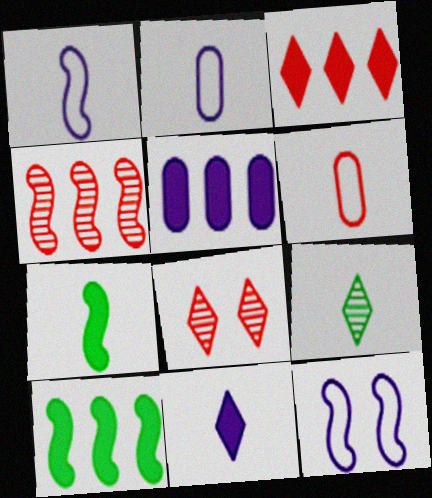[[2, 8, 10], 
[3, 5, 10], 
[4, 7, 12]]